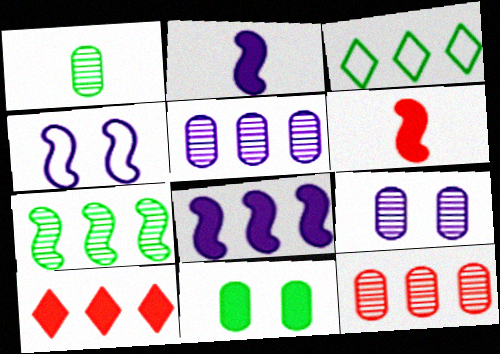[[1, 4, 10], 
[1, 9, 12], 
[2, 10, 11], 
[3, 6, 9], 
[3, 8, 12], 
[4, 6, 7]]